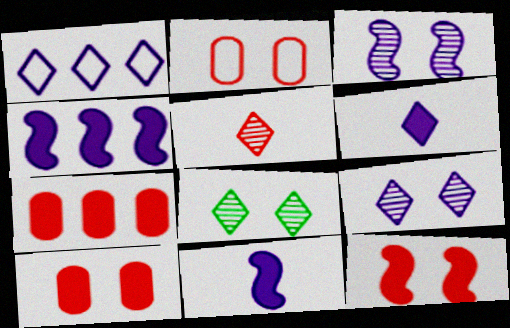[[1, 6, 9]]